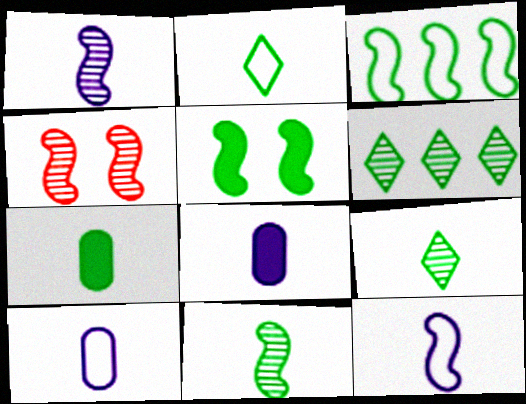[[2, 7, 11], 
[3, 5, 11]]